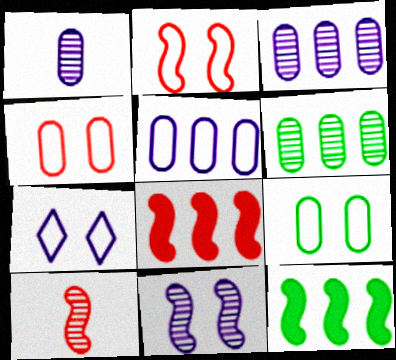[[2, 7, 9], 
[2, 8, 10]]